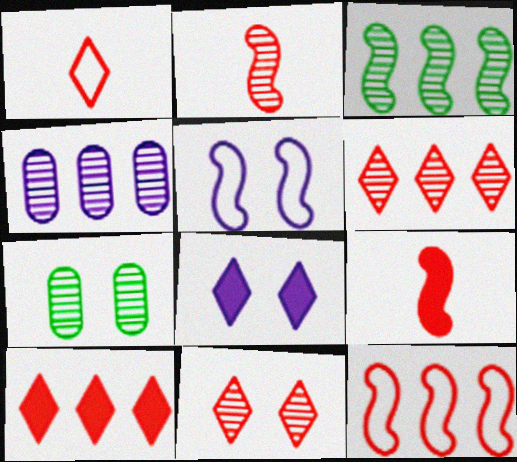[[1, 10, 11], 
[3, 4, 6], 
[3, 5, 9]]